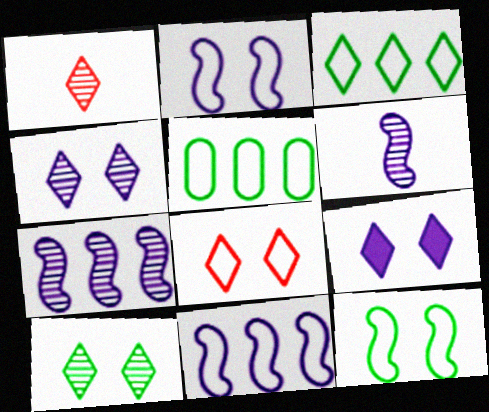[[1, 3, 9], 
[8, 9, 10]]